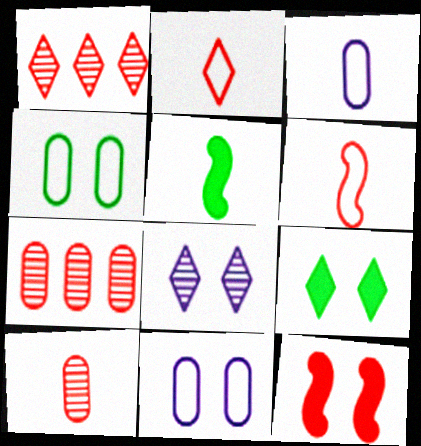[[1, 5, 11], 
[2, 7, 12], 
[4, 8, 12]]